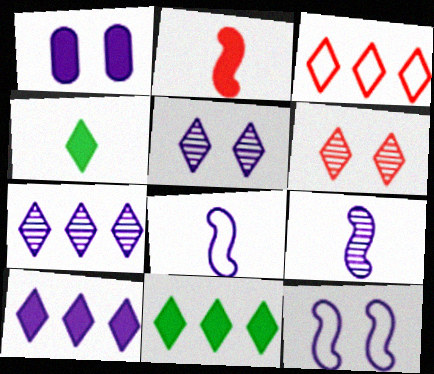[[1, 2, 11], 
[1, 5, 12], 
[1, 7, 8], 
[3, 4, 5], 
[3, 7, 11]]